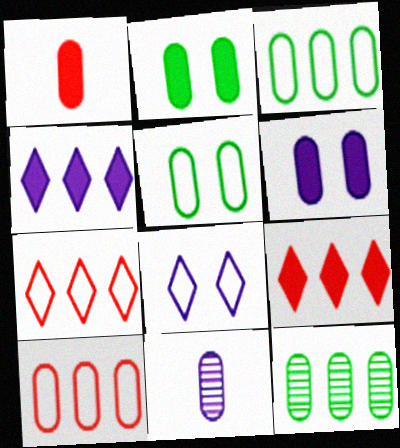[[2, 10, 11]]